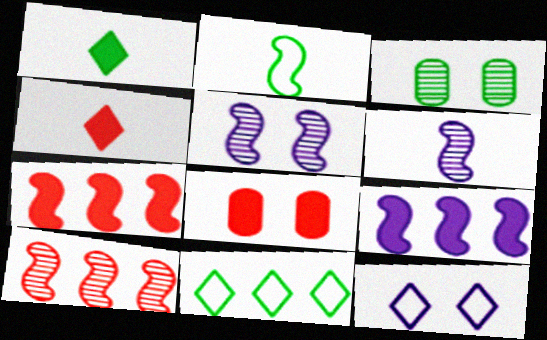[[1, 8, 9], 
[2, 5, 7], 
[4, 7, 8], 
[6, 8, 11]]